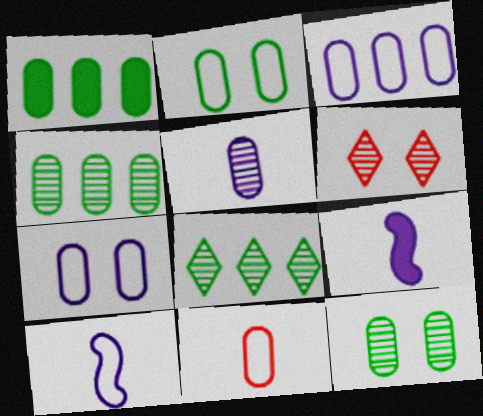[[1, 6, 10], 
[2, 3, 11]]